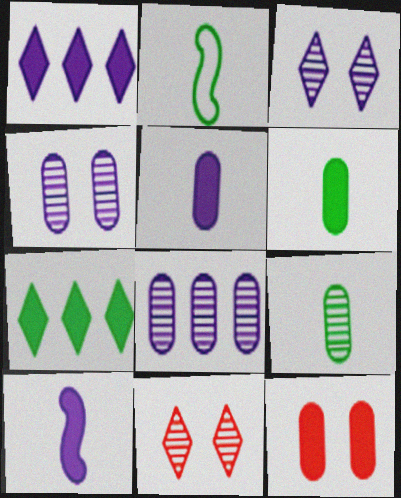[[7, 10, 12]]